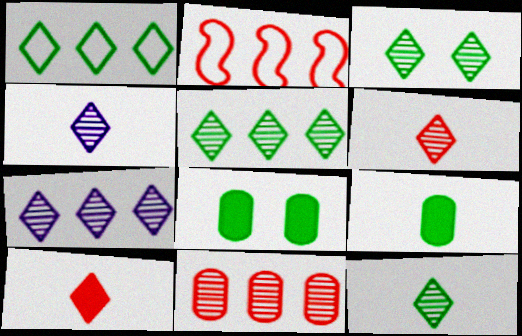[[2, 4, 8], 
[3, 5, 12], 
[3, 6, 7], 
[4, 6, 12]]